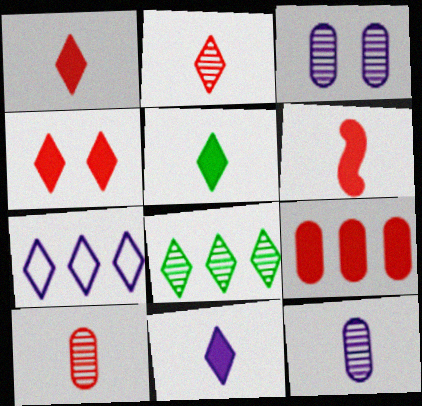[[1, 5, 11], 
[4, 6, 9]]